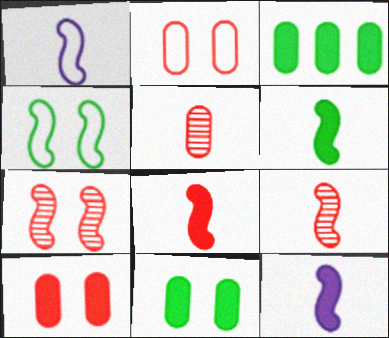[[1, 6, 9], 
[6, 8, 12]]